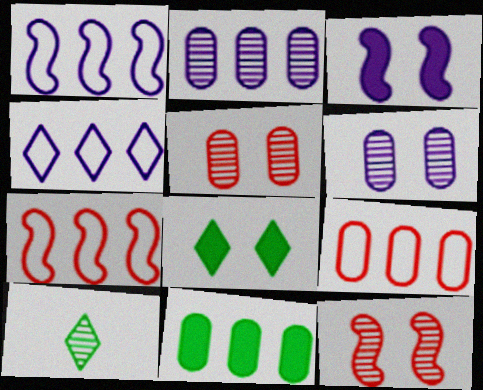[[2, 9, 11], 
[2, 10, 12], 
[3, 9, 10]]